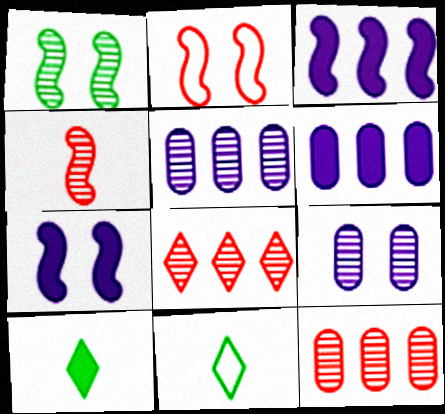[[1, 2, 7], 
[2, 5, 10], 
[7, 11, 12]]